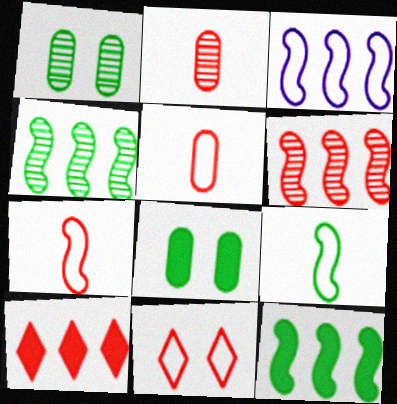[[3, 6, 12]]